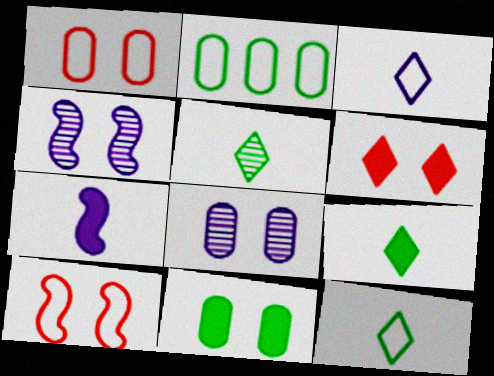[[1, 8, 11], 
[2, 3, 10], 
[5, 9, 12]]